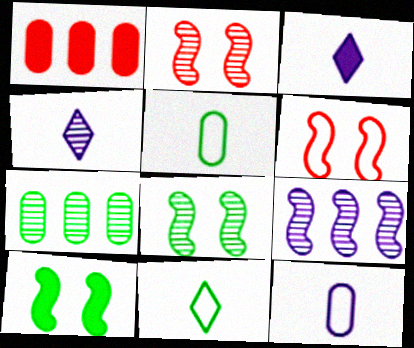[[1, 3, 10], 
[2, 4, 7], 
[3, 6, 7], 
[7, 10, 11]]